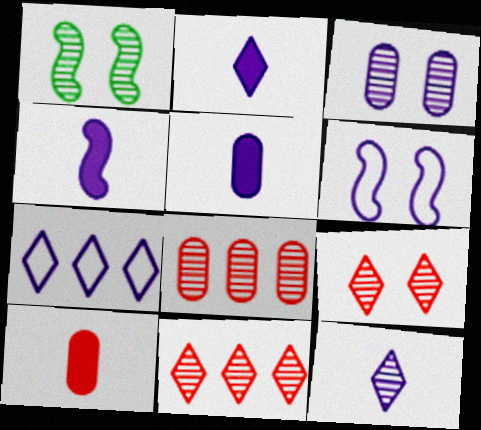[[1, 3, 9], 
[1, 7, 10], 
[1, 8, 12], 
[2, 4, 5], 
[3, 4, 7]]